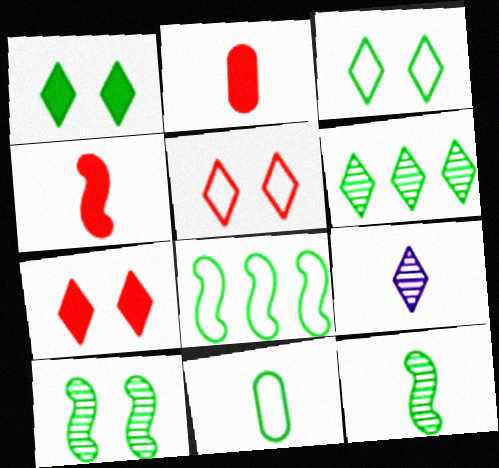[[3, 8, 11], 
[4, 9, 11]]